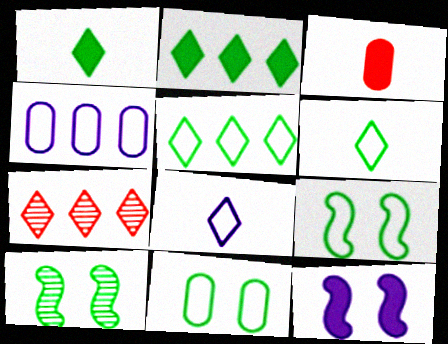[[2, 3, 12]]